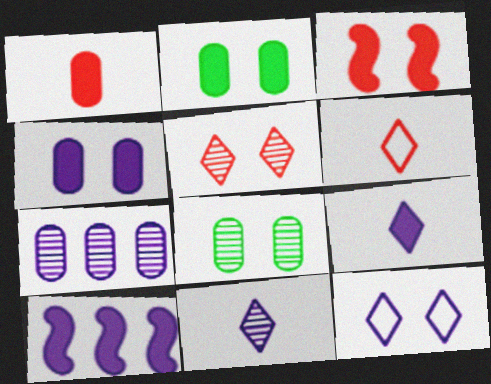[[3, 8, 12], 
[4, 9, 10], 
[6, 8, 10]]